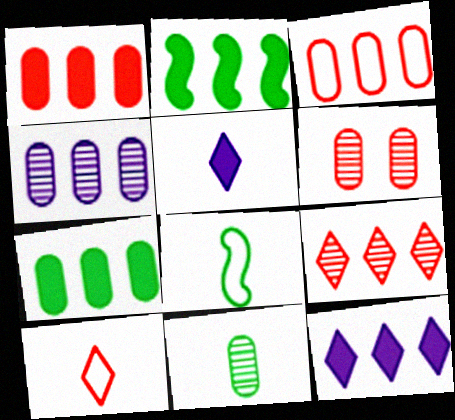[[1, 2, 12], 
[3, 4, 7], 
[4, 6, 11], 
[6, 8, 12]]